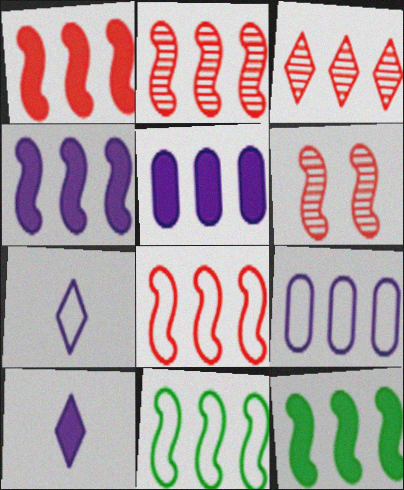[[1, 2, 8], 
[1, 4, 12], 
[2, 4, 11], 
[3, 5, 11], 
[3, 9, 12]]